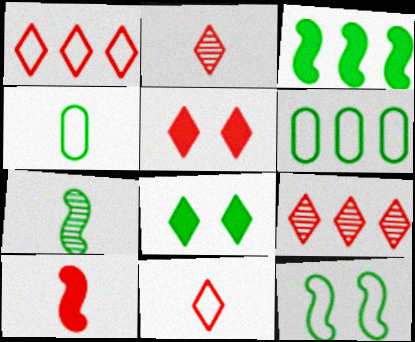[[1, 2, 5], 
[3, 7, 12], 
[5, 9, 11], 
[6, 7, 8]]